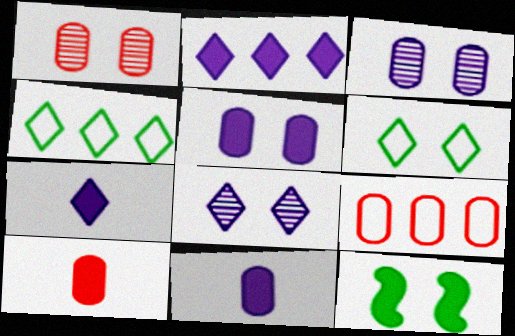[[1, 9, 10], 
[2, 10, 12]]